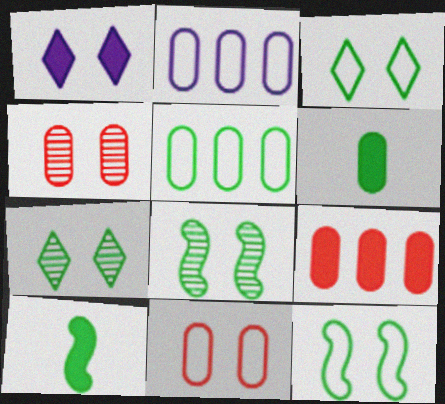[[1, 4, 12], 
[1, 8, 11], 
[1, 9, 10], 
[2, 4, 6], 
[5, 7, 10]]